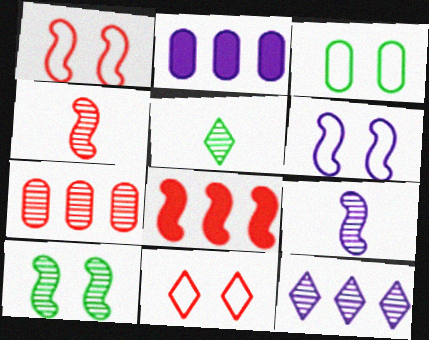[[1, 2, 5], 
[1, 4, 8], 
[3, 6, 11]]